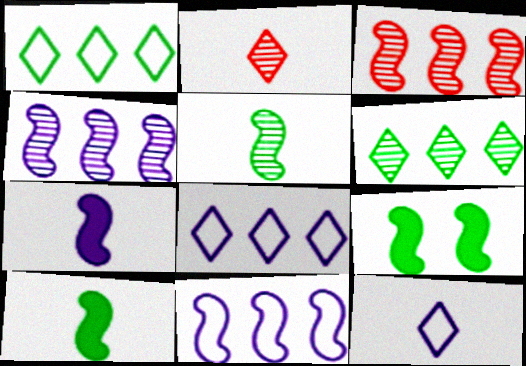[]